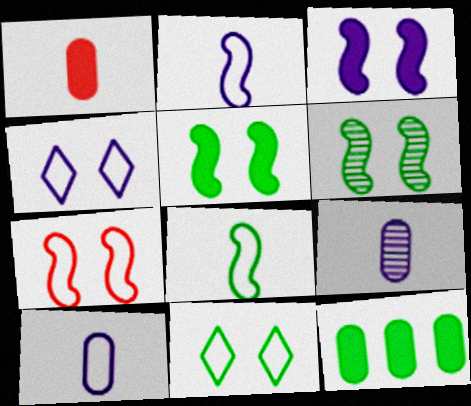[[3, 6, 7]]